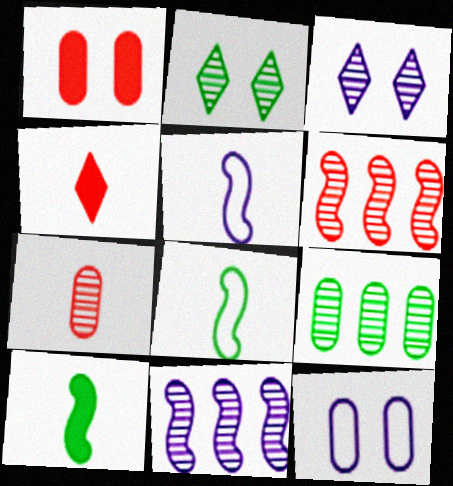[[2, 7, 11]]